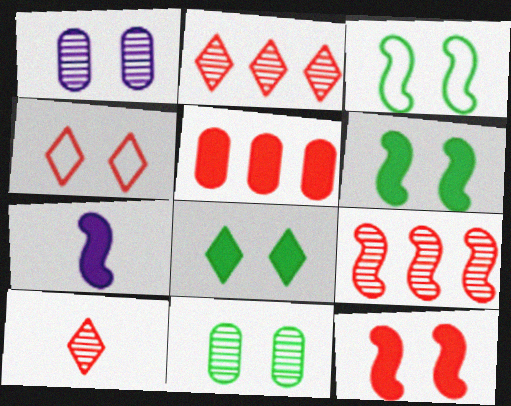[[1, 4, 6], 
[3, 7, 9], 
[3, 8, 11], 
[5, 7, 8]]